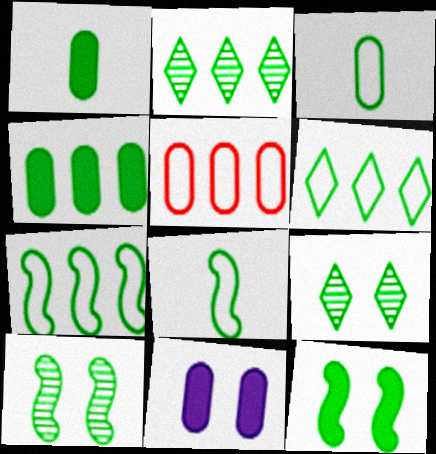[[1, 6, 10], 
[1, 7, 9], 
[2, 3, 12], 
[2, 4, 7], 
[4, 8, 9]]